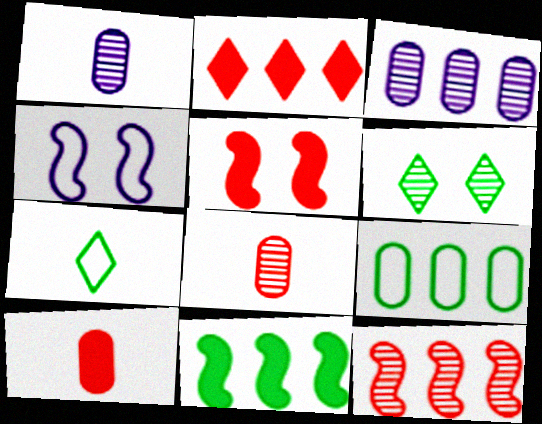[[1, 6, 12], 
[2, 5, 10], 
[3, 5, 7]]